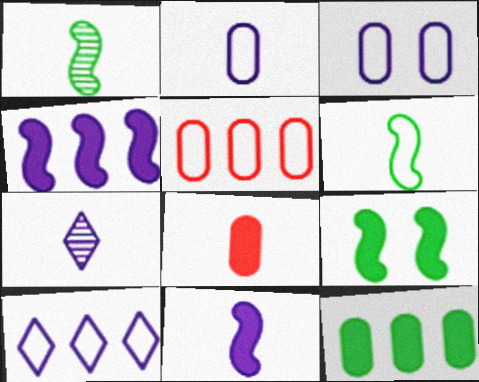[[2, 7, 11], 
[3, 4, 7], 
[5, 7, 9], 
[6, 7, 8]]